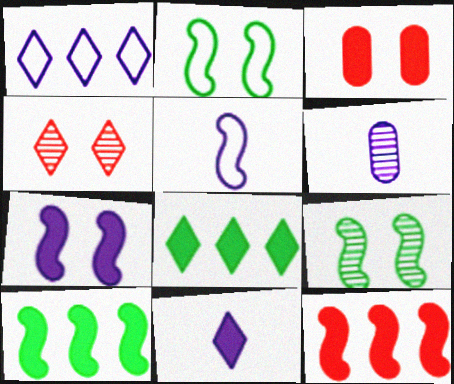[[1, 6, 7], 
[3, 10, 11], 
[5, 6, 11], 
[5, 9, 12]]